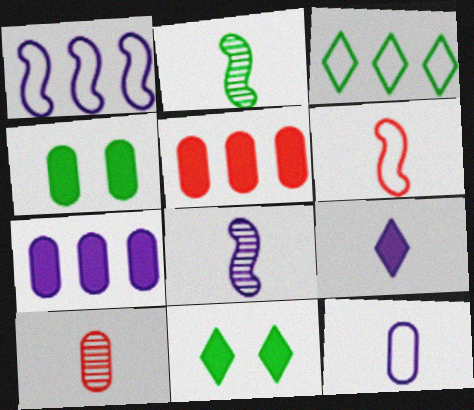[[1, 10, 11], 
[2, 3, 4], 
[8, 9, 12]]